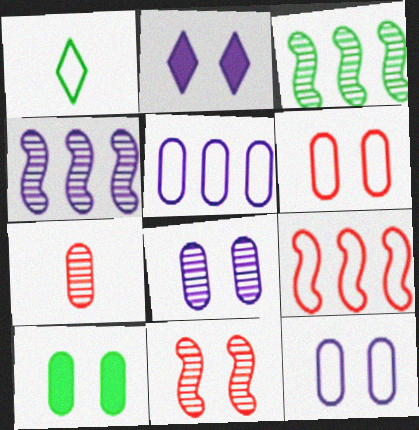[[1, 3, 10], 
[1, 9, 12], 
[5, 7, 10], 
[6, 8, 10]]